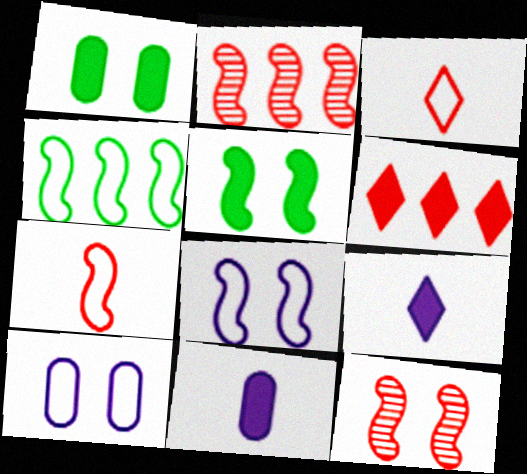[[3, 4, 10], 
[4, 7, 8], 
[5, 6, 11], 
[5, 8, 12]]